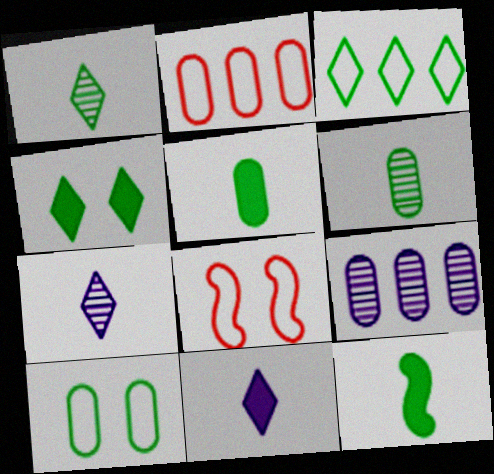[[1, 3, 4]]